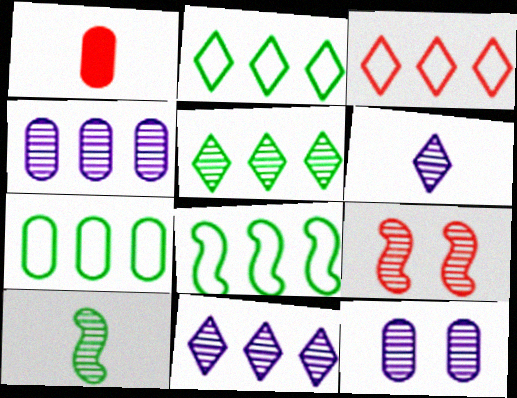[[1, 3, 9], 
[1, 7, 12], 
[2, 7, 8]]